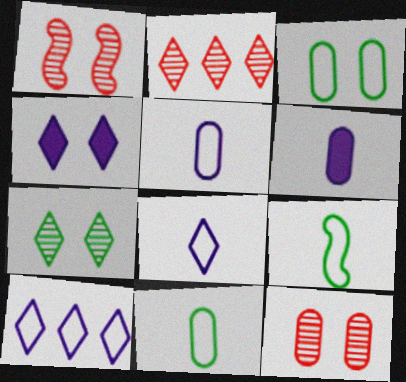[[1, 3, 4]]